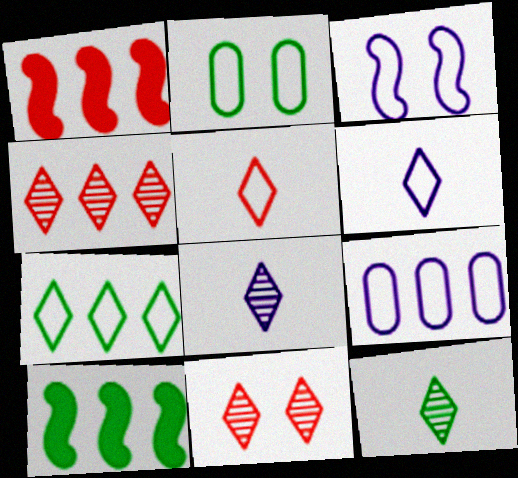[[1, 2, 8], 
[2, 10, 12], 
[3, 6, 9], 
[4, 9, 10]]